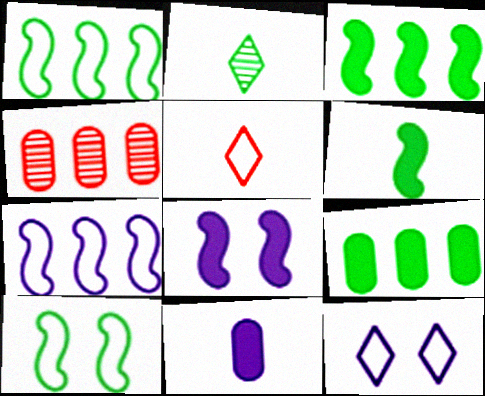[[2, 9, 10], 
[4, 6, 12]]